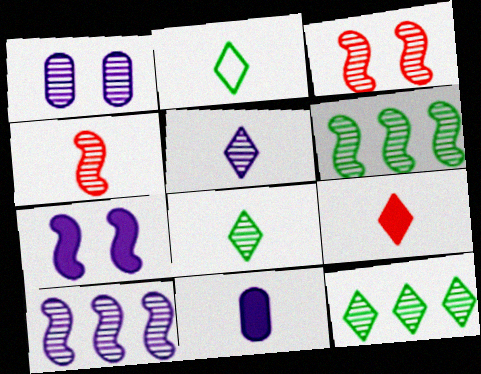[[1, 4, 12], 
[1, 5, 10], 
[2, 4, 11], 
[2, 5, 9]]